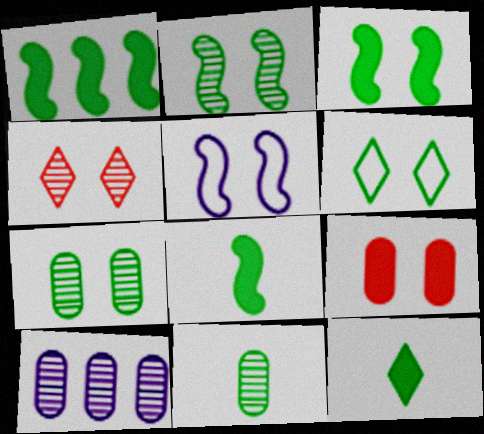[[1, 3, 8], 
[1, 6, 11], 
[3, 6, 7]]